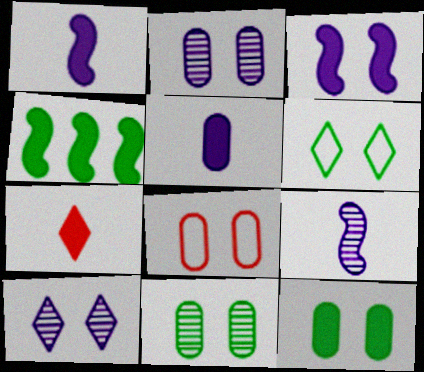[[2, 8, 12]]